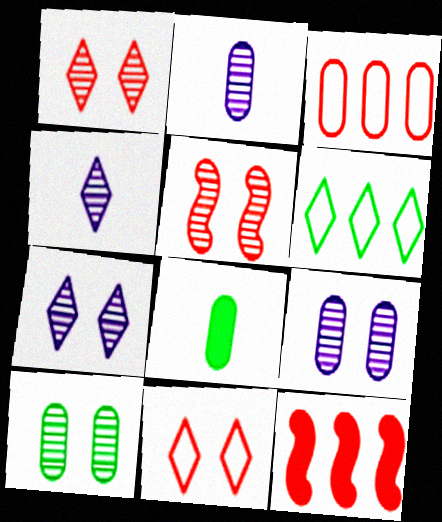[[3, 8, 9], 
[5, 7, 10]]